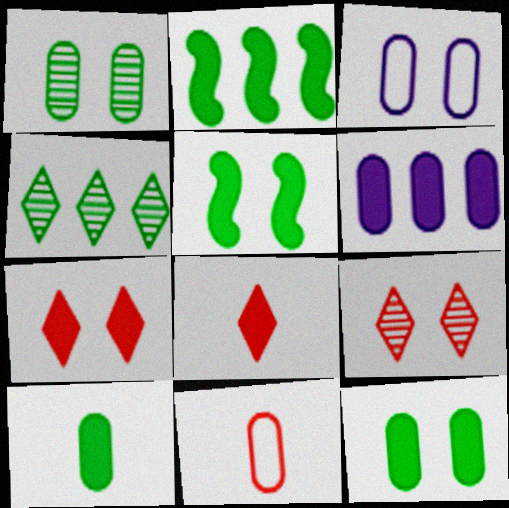[[1, 6, 11], 
[3, 5, 9], 
[5, 6, 8]]